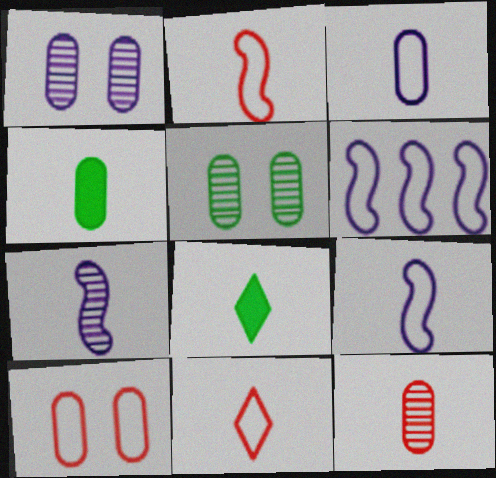[[3, 4, 12], 
[4, 7, 11], 
[8, 9, 12]]